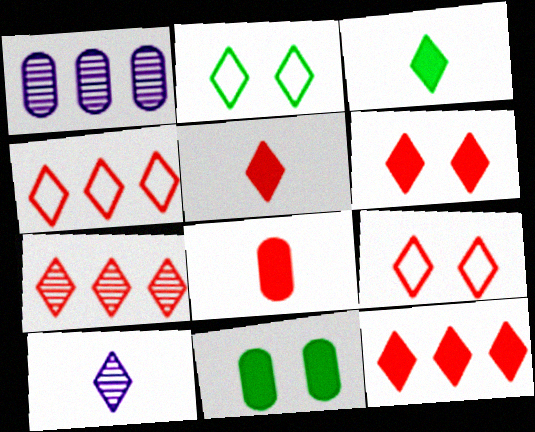[[2, 10, 12], 
[4, 7, 12], 
[5, 6, 12], 
[5, 7, 9]]